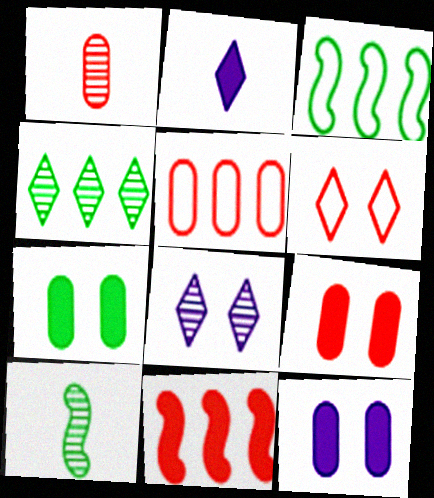[[1, 5, 9], 
[1, 6, 11], 
[2, 4, 6], 
[2, 7, 11], 
[7, 9, 12]]